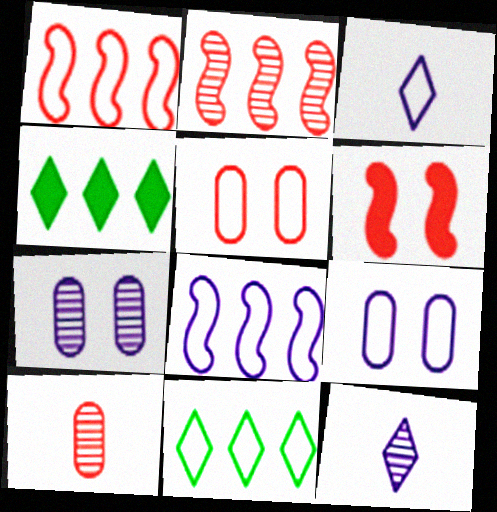[[3, 8, 9]]